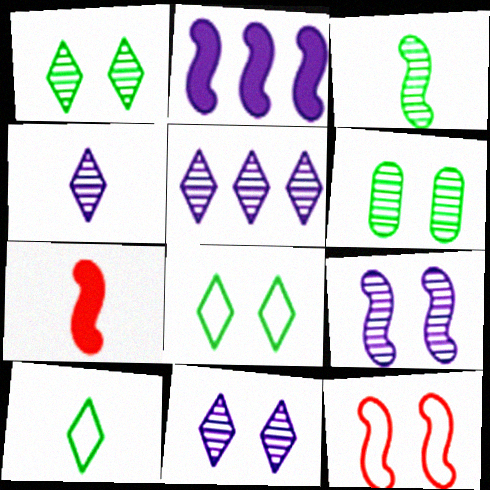[[2, 3, 12], 
[4, 5, 11]]